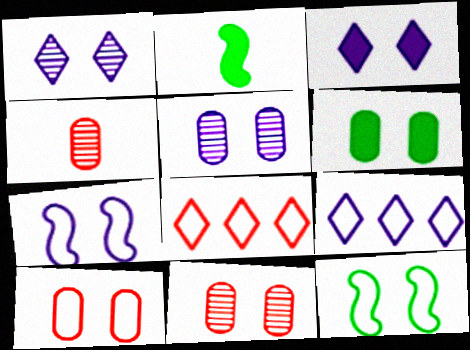[[2, 5, 8], 
[2, 9, 11], 
[3, 5, 7], 
[3, 11, 12], 
[5, 6, 10]]